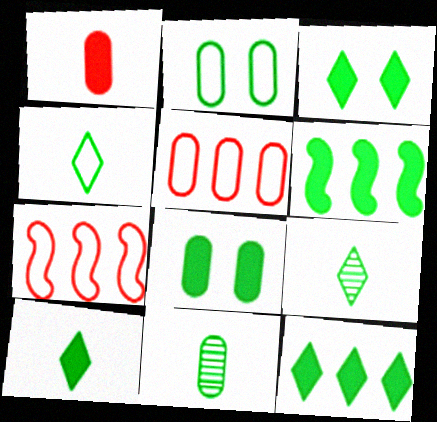[[2, 6, 9], 
[3, 10, 12], 
[4, 9, 10], 
[6, 8, 10]]